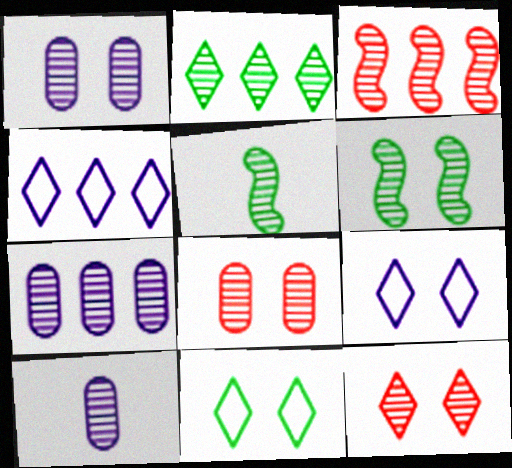[[1, 6, 12], 
[1, 7, 10], 
[2, 3, 7], 
[5, 7, 12]]